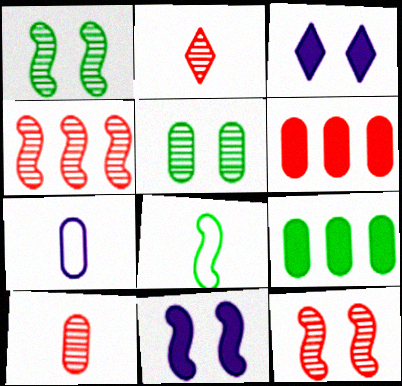[[4, 8, 11], 
[5, 6, 7]]